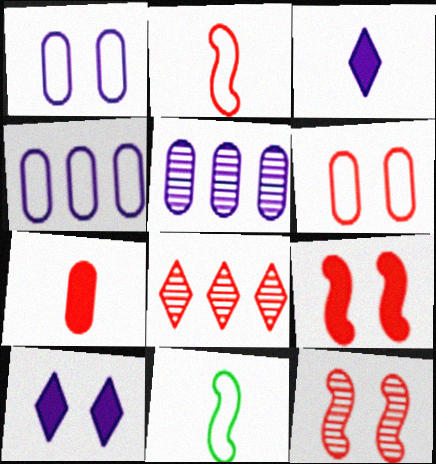[]